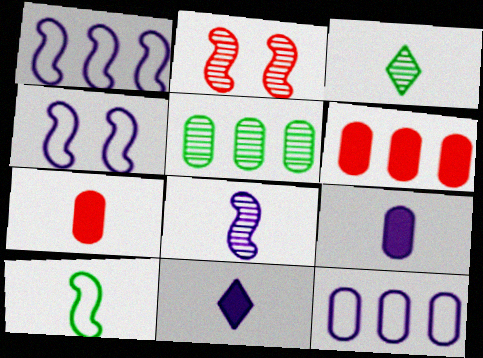[[3, 4, 6], 
[5, 6, 12]]